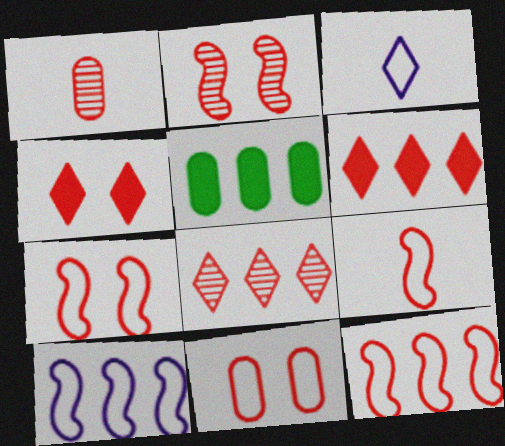[[1, 2, 8], 
[1, 4, 12], 
[1, 6, 7], 
[2, 3, 5], 
[2, 4, 11], 
[5, 8, 10], 
[7, 9, 12]]